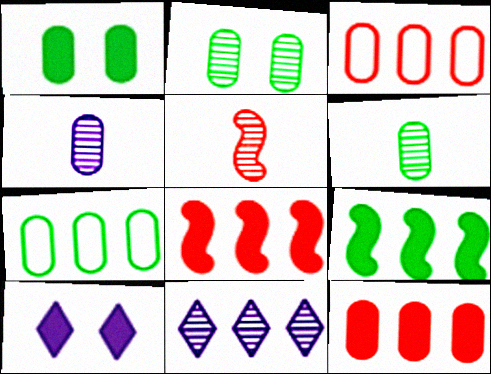[[1, 3, 4], 
[1, 6, 7], 
[2, 5, 11], 
[3, 9, 11], 
[5, 7, 10], 
[7, 8, 11]]